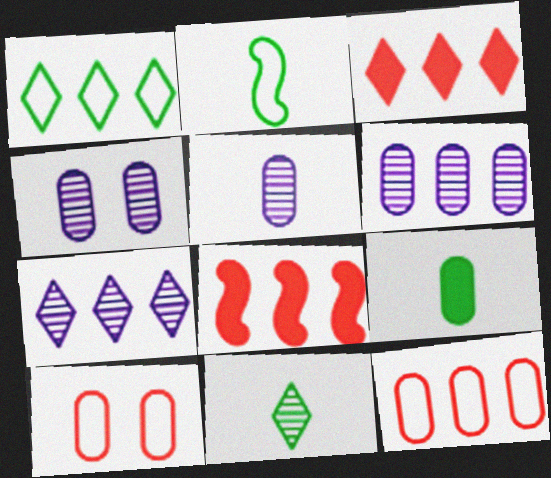[[1, 3, 7], 
[1, 6, 8], 
[2, 3, 4], 
[2, 9, 11], 
[4, 5, 6], 
[4, 9, 12], 
[6, 9, 10]]